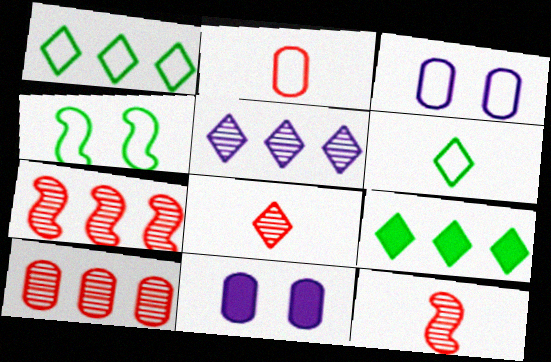[[1, 11, 12], 
[3, 9, 12], 
[6, 7, 11]]